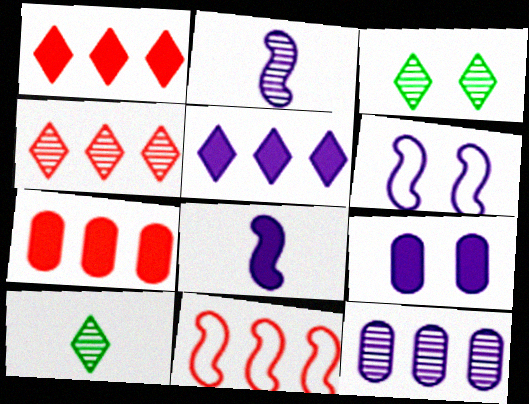[[4, 7, 11], 
[5, 8, 9], 
[6, 7, 10], 
[9, 10, 11]]